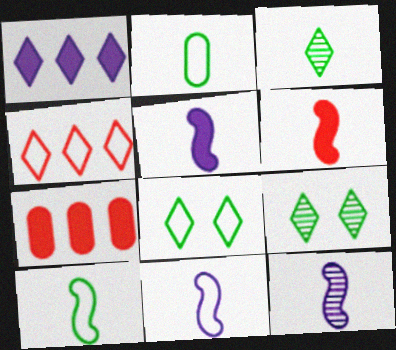[[5, 11, 12], 
[6, 10, 12], 
[7, 8, 12], 
[7, 9, 11]]